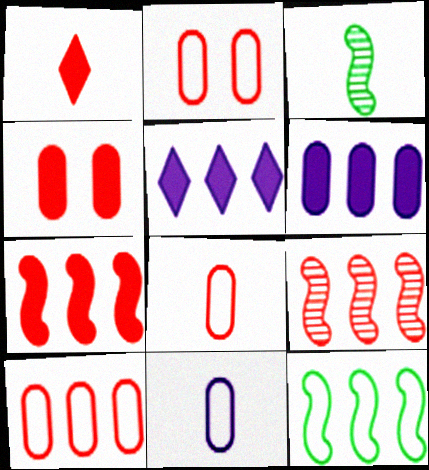[[1, 2, 9], 
[1, 3, 11], 
[1, 4, 7], 
[2, 3, 5], 
[2, 8, 10]]